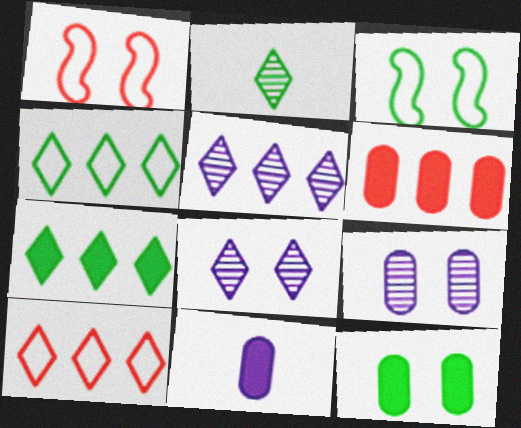[[1, 8, 12], 
[5, 7, 10], 
[6, 11, 12]]